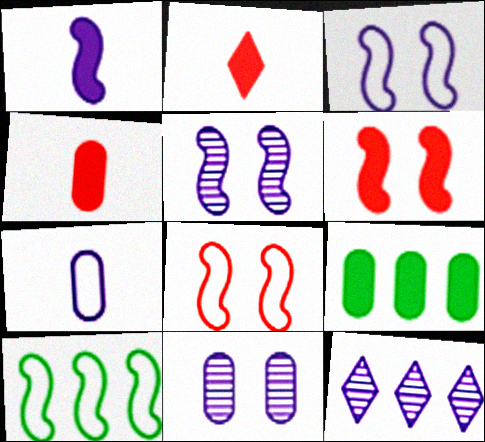[[2, 10, 11]]